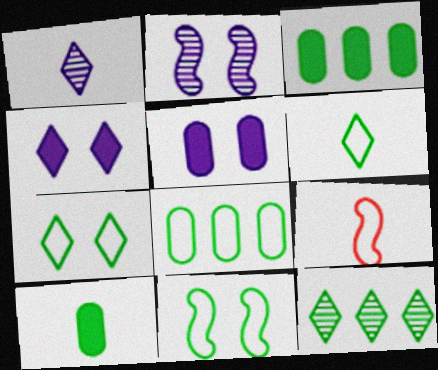[[1, 9, 10], 
[5, 9, 12], 
[6, 8, 11], 
[10, 11, 12]]